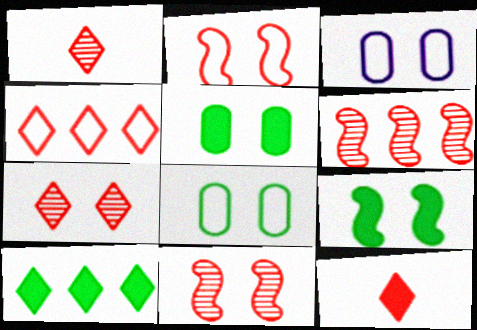[[3, 7, 9], 
[4, 7, 12]]